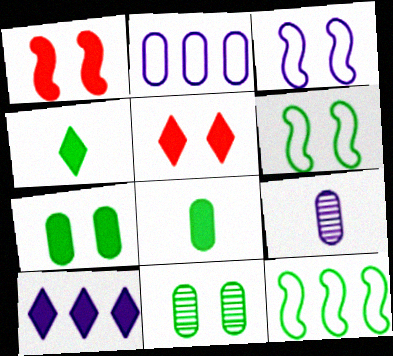[[1, 8, 10], 
[3, 5, 11], 
[3, 9, 10], 
[4, 5, 10], 
[4, 11, 12], 
[5, 9, 12]]